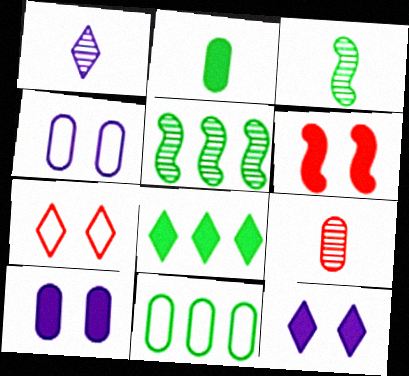[[1, 3, 9], 
[1, 6, 11], 
[1, 7, 8], 
[5, 8, 11], 
[9, 10, 11]]